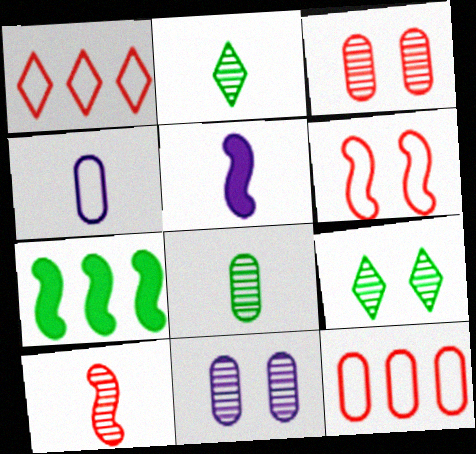[[5, 9, 12]]